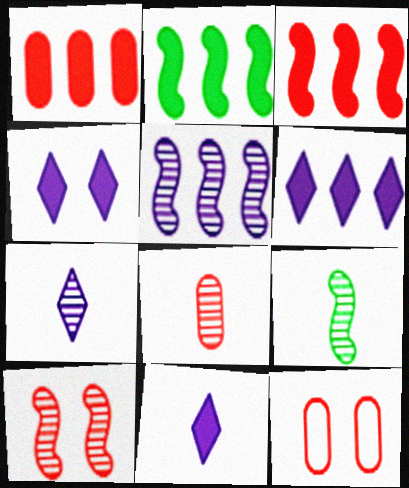[[1, 2, 6], 
[1, 8, 12], 
[2, 7, 12], 
[4, 6, 11], 
[5, 9, 10], 
[6, 9, 12], 
[7, 8, 9]]